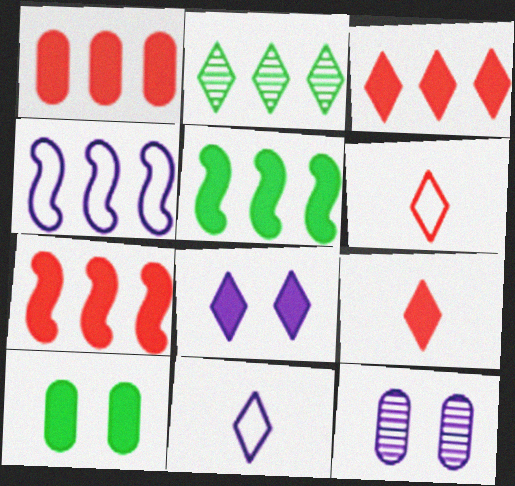[[1, 2, 4], 
[1, 3, 7], 
[2, 6, 8], 
[5, 6, 12]]